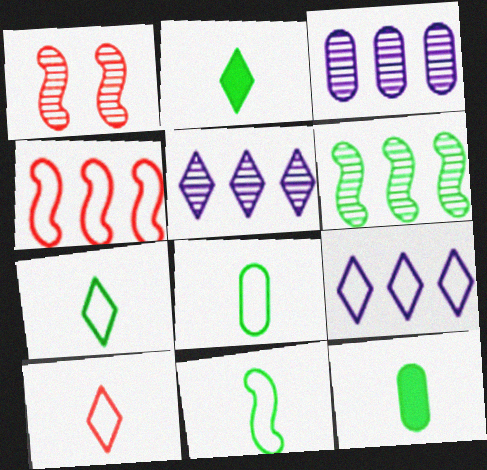[[1, 9, 12], 
[7, 8, 11]]